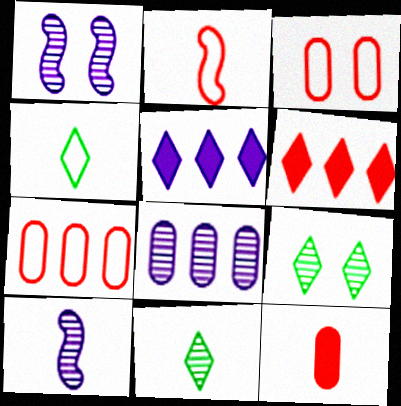[[4, 10, 12]]